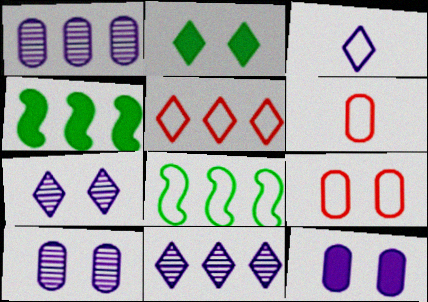[[1, 4, 5], 
[3, 8, 9], 
[4, 6, 7]]